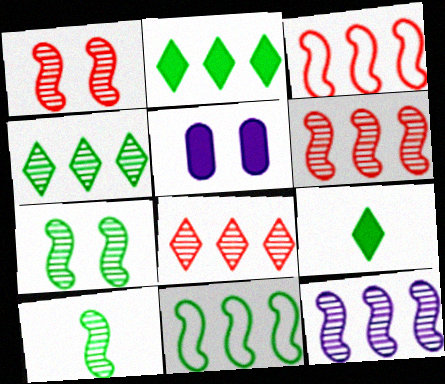[[1, 10, 12]]